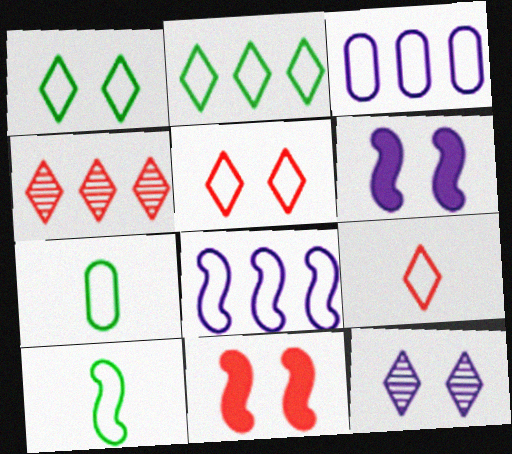[[3, 5, 10], 
[4, 6, 7], 
[5, 7, 8]]